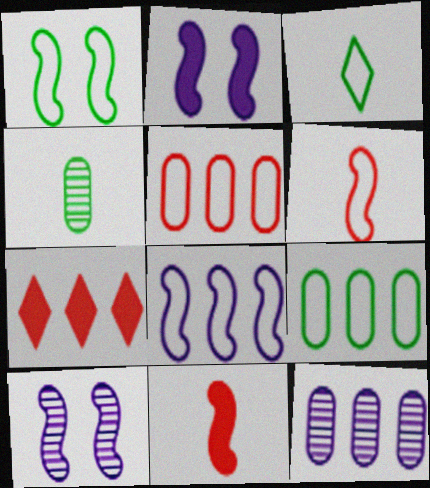[[1, 3, 9], 
[1, 6, 8]]